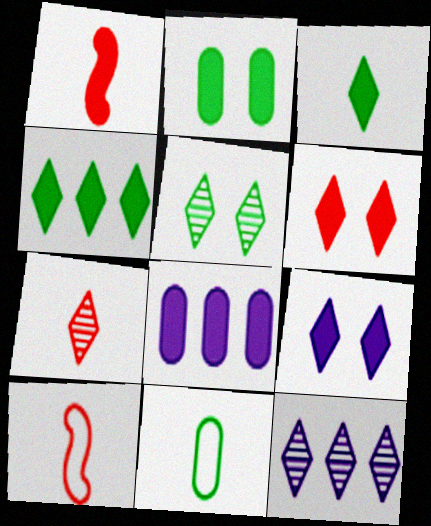[[2, 10, 12], 
[5, 7, 12], 
[5, 8, 10]]